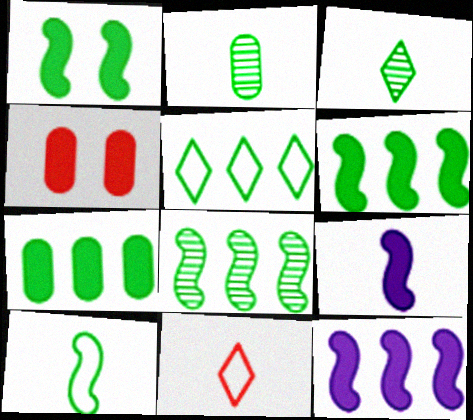[[1, 2, 5], 
[1, 8, 10], 
[2, 9, 11], 
[5, 7, 8]]